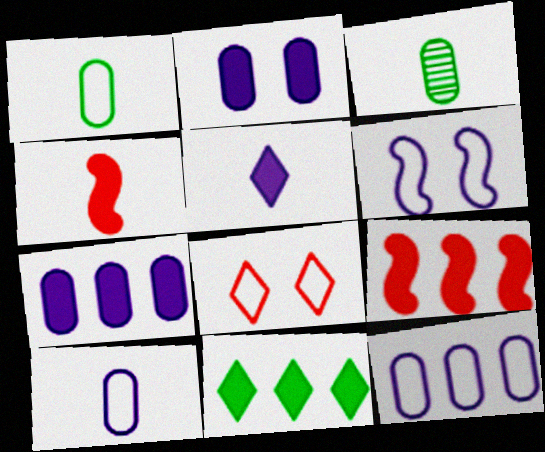[[2, 4, 11], 
[7, 9, 11]]